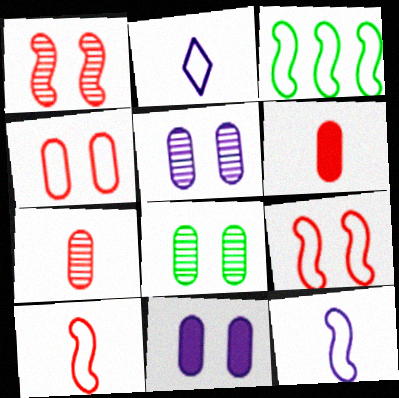[[2, 3, 4], 
[3, 9, 12], 
[4, 8, 11]]